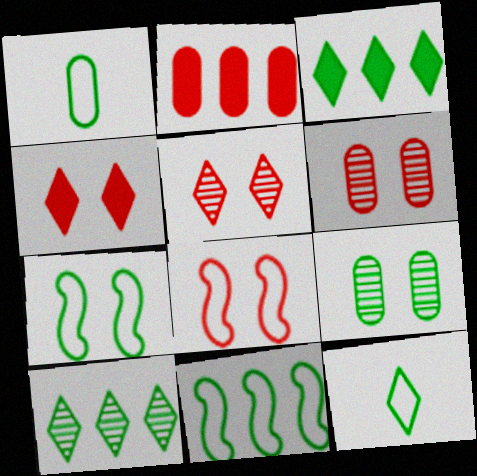[[4, 6, 8]]